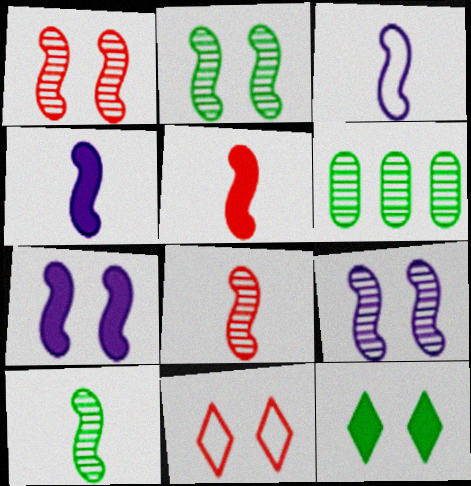[[1, 2, 9], 
[3, 5, 10], 
[4, 6, 11]]